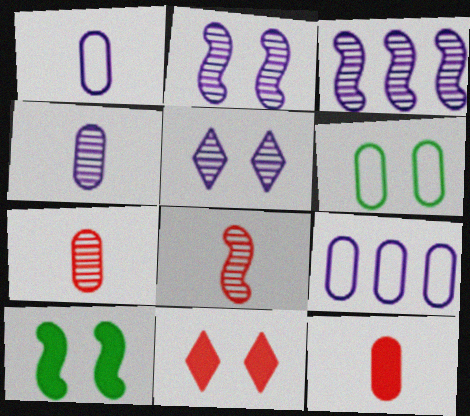[[2, 6, 11], 
[3, 4, 5]]